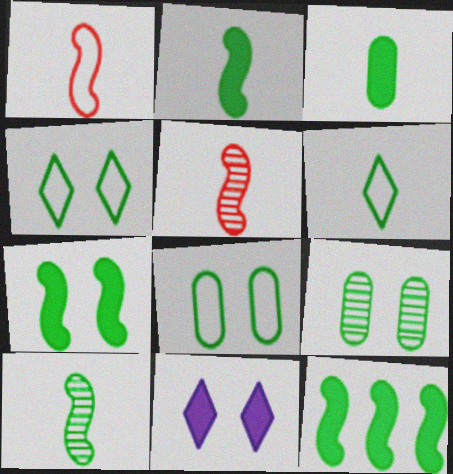[[2, 7, 12], 
[3, 6, 10], 
[4, 7, 9], 
[6, 9, 12]]